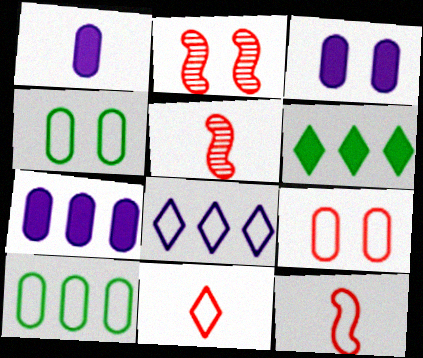[[1, 3, 7], 
[4, 8, 12]]